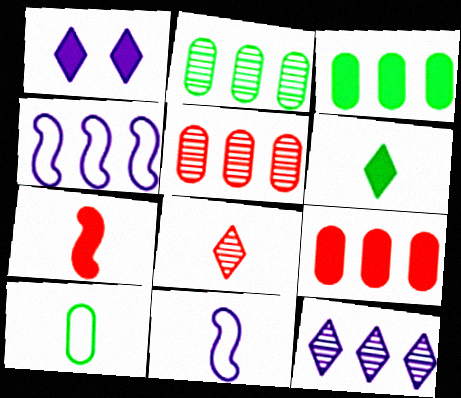[[1, 3, 7]]